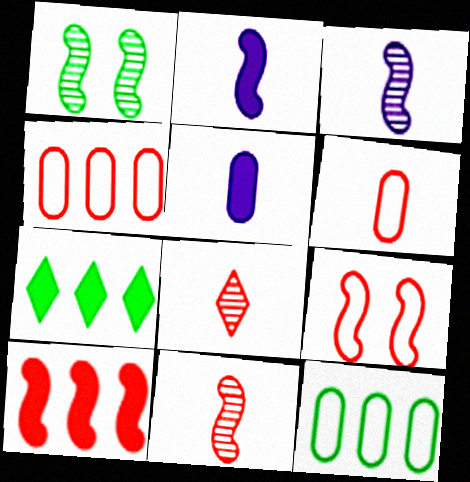[[9, 10, 11]]